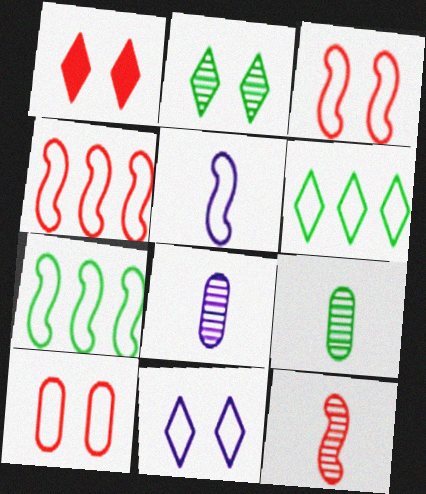[[1, 2, 11], 
[1, 7, 8], 
[3, 5, 7], 
[5, 6, 10]]